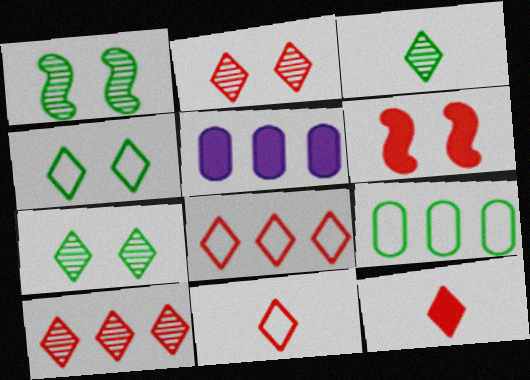[[1, 5, 11], 
[2, 8, 12]]